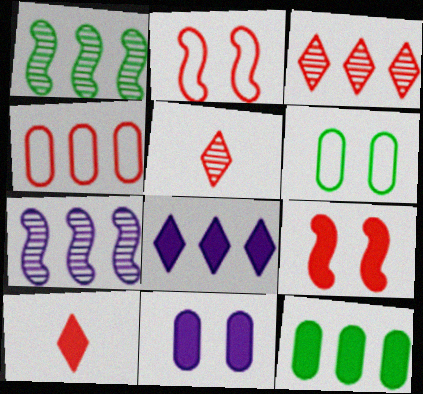[[1, 4, 8], 
[4, 5, 9], 
[6, 7, 10]]